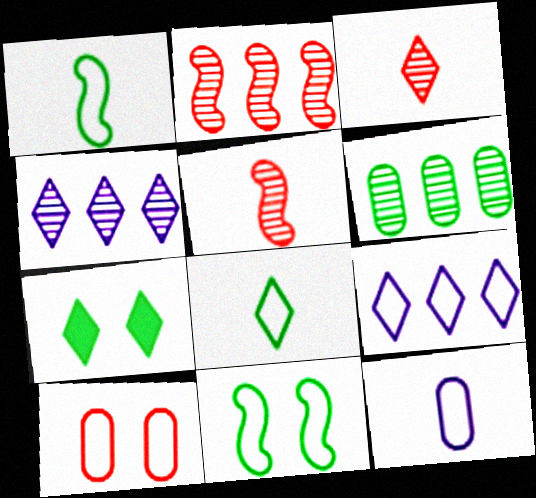[[1, 6, 7], 
[1, 9, 10], 
[2, 4, 6], 
[2, 7, 12], 
[3, 7, 9]]